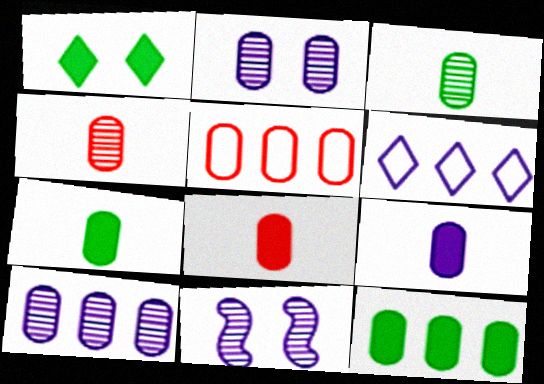[[2, 5, 7], 
[5, 10, 12], 
[6, 9, 11], 
[7, 8, 9]]